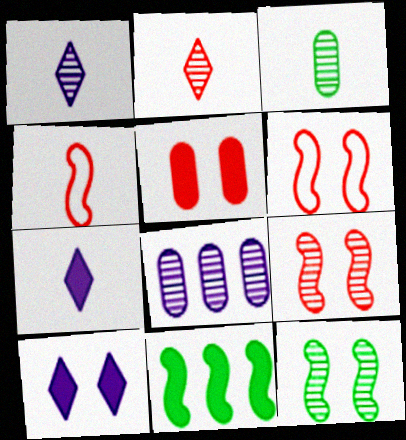[[2, 8, 12], 
[3, 4, 7], 
[5, 7, 11]]